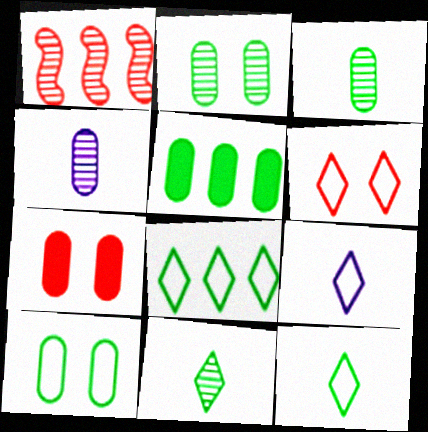[[3, 5, 10], 
[6, 8, 9]]